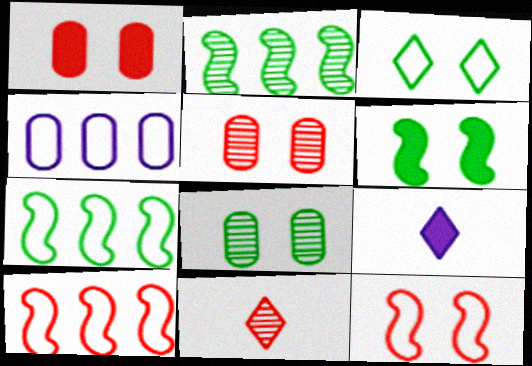[[1, 10, 11], 
[3, 6, 8], 
[4, 6, 11], 
[5, 7, 9], 
[8, 9, 10]]